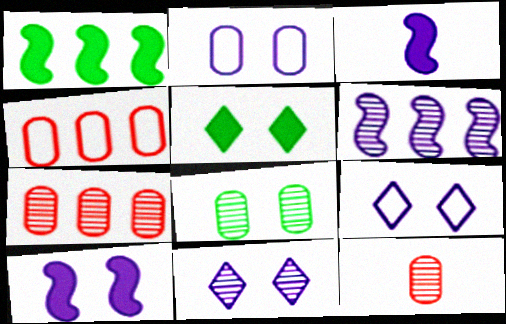[[1, 9, 12], 
[2, 10, 11]]